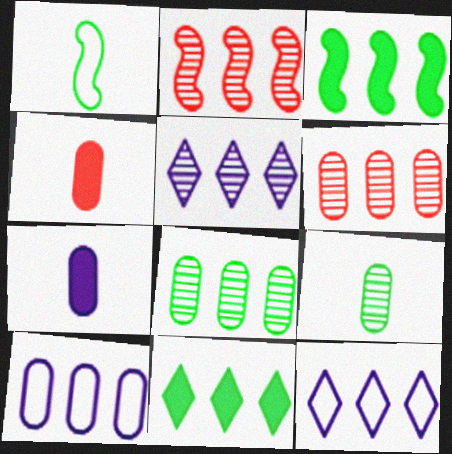[[2, 5, 8], 
[2, 10, 11], 
[3, 6, 12]]